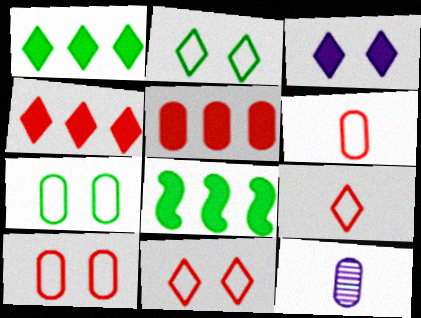[[5, 7, 12], 
[8, 11, 12]]